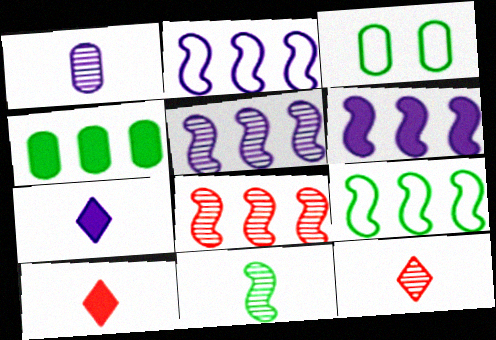[[1, 11, 12], 
[2, 5, 6], 
[3, 5, 10], 
[3, 6, 12], 
[3, 7, 8], 
[6, 8, 9]]